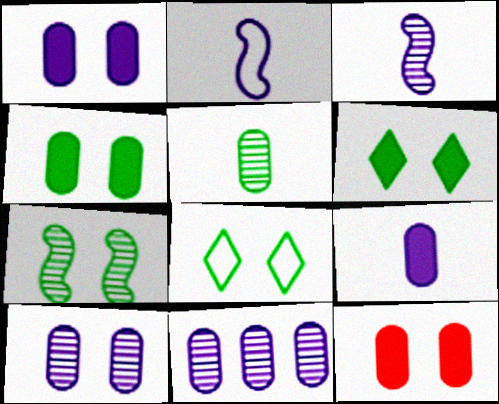[[1, 4, 12], 
[4, 7, 8]]